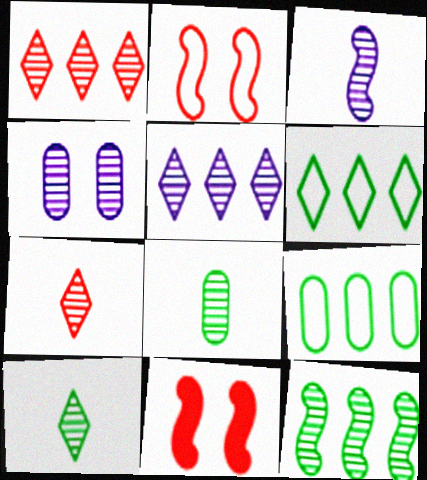[[3, 4, 5], 
[3, 7, 8], 
[4, 7, 12]]